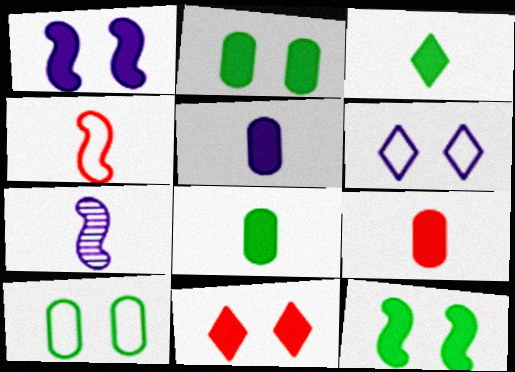[[1, 2, 11], 
[5, 8, 9]]